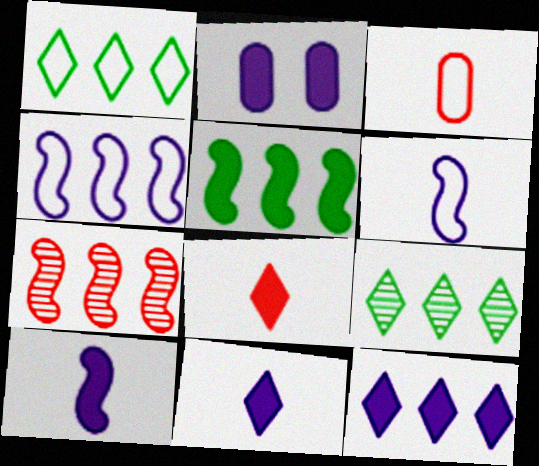[[2, 5, 8], 
[2, 10, 12], 
[4, 5, 7]]